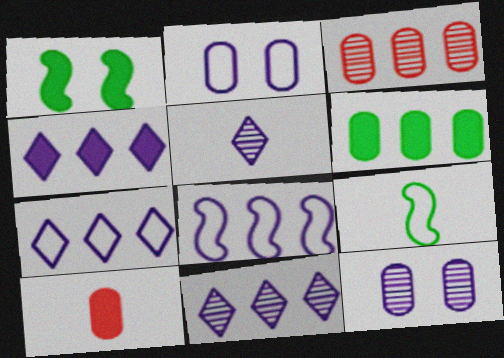[[1, 4, 10], 
[4, 7, 11], 
[5, 9, 10]]